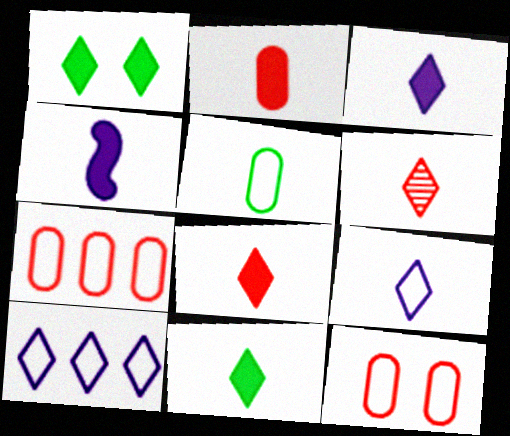[[1, 6, 10], 
[2, 4, 11], 
[3, 8, 11], 
[4, 5, 6], 
[6, 9, 11]]